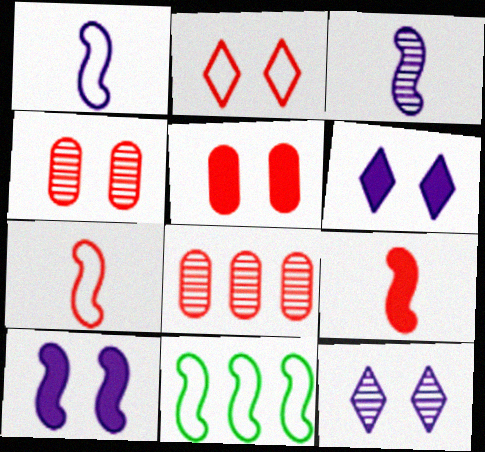[[2, 8, 9]]